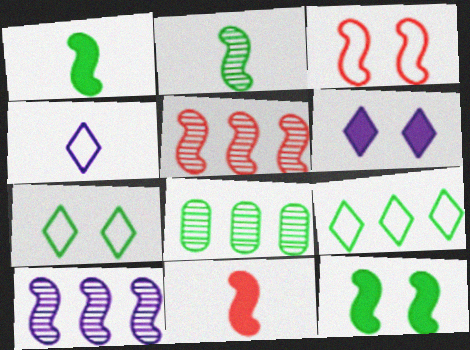[[1, 3, 10], 
[1, 7, 8], 
[3, 5, 11]]